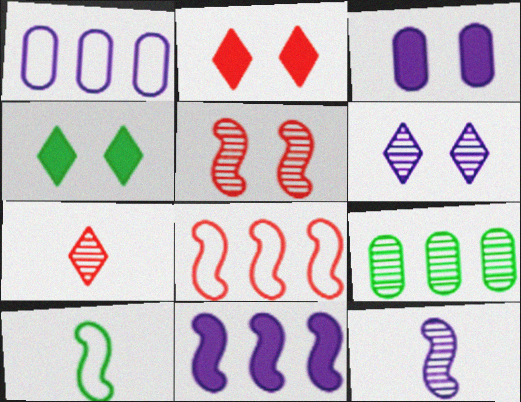[[4, 9, 10], 
[5, 10, 11]]